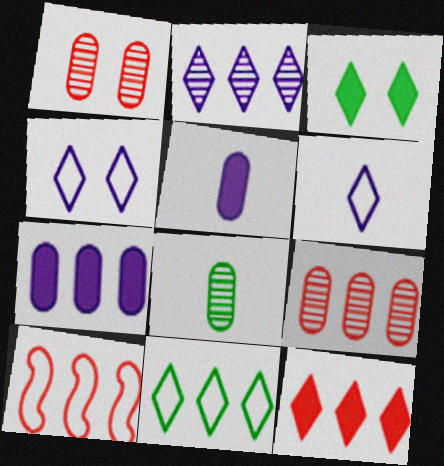[[2, 11, 12], 
[9, 10, 12]]